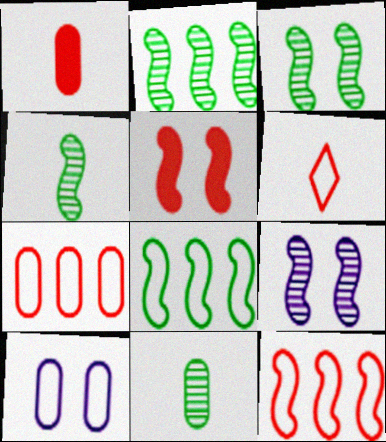[[2, 3, 4], 
[6, 8, 10]]